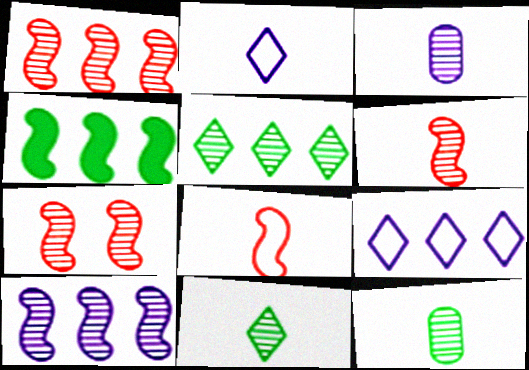[[1, 6, 7], 
[3, 5, 7], 
[3, 6, 11]]